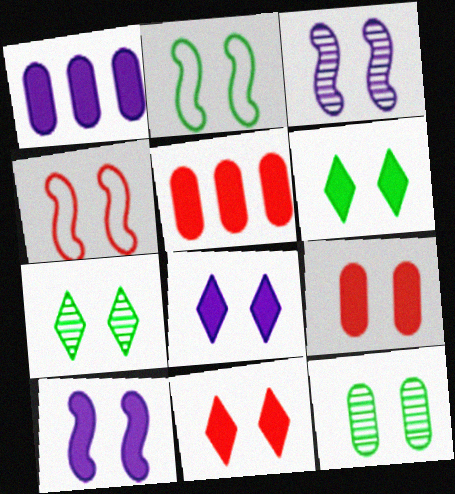[[2, 6, 12], 
[4, 8, 12], 
[6, 8, 11], 
[6, 9, 10]]